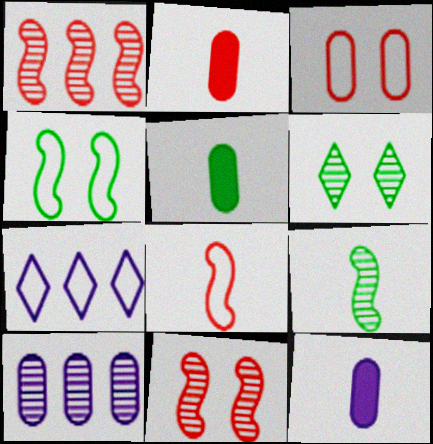[[2, 5, 12], 
[3, 5, 10], 
[5, 7, 11]]